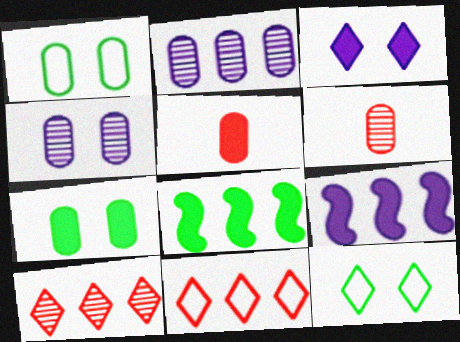[[1, 2, 5], 
[2, 8, 11], 
[3, 5, 8], 
[6, 9, 12]]